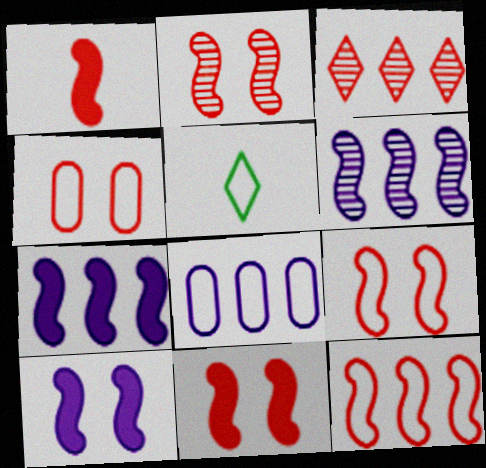[[1, 2, 12], 
[1, 3, 4], 
[2, 9, 11], 
[5, 8, 9]]